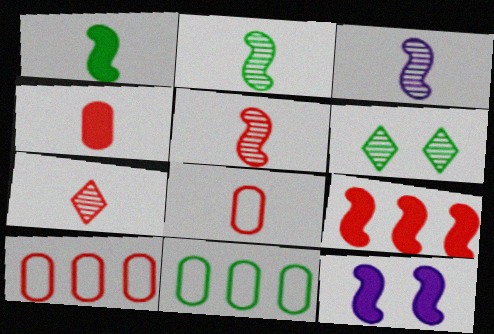[[1, 6, 11], 
[1, 9, 12], 
[2, 3, 5], 
[7, 11, 12]]